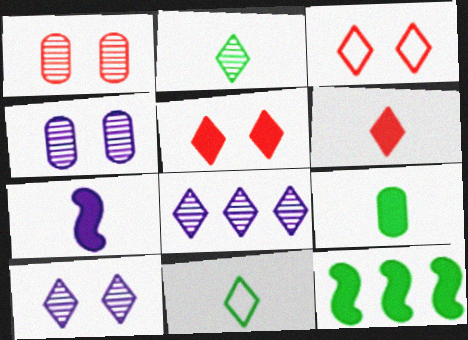[[5, 8, 11], 
[6, 7, 9]]